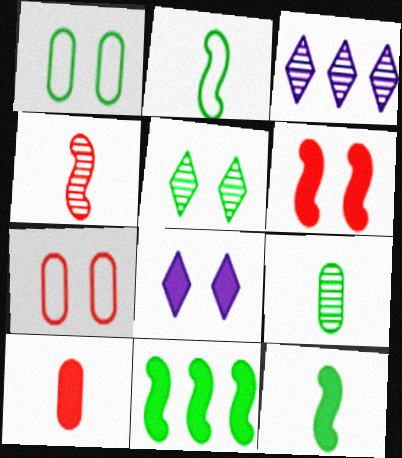[[3, 7, 12], 
[8, 10, 11]]